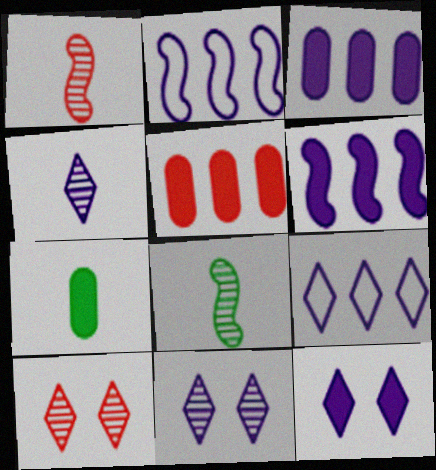[[2, 7, 10], 
[4, 9, 12]]